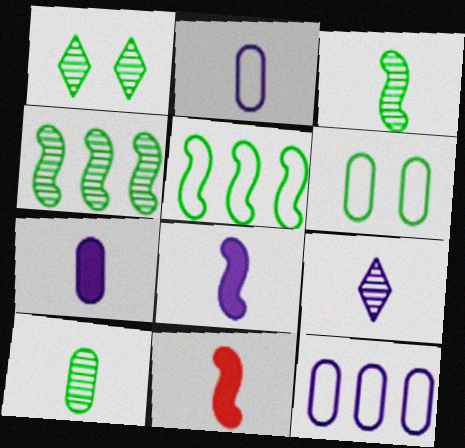[[1, 4, 10], 
[1, 11, 12], 
[2, 8, 9]]